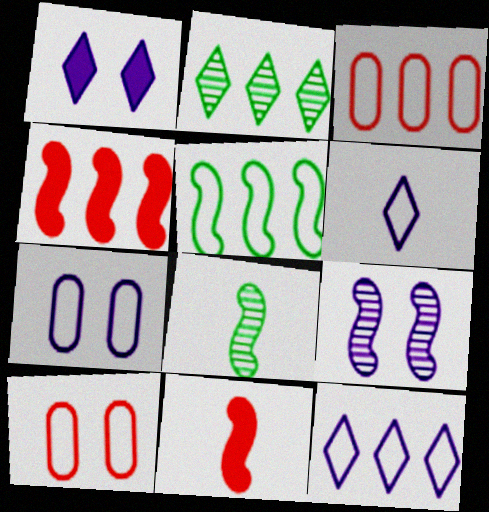[[1, 3, 8], 
[1, 7, 9], 
[2, 7, 11], 
[3, 5, 12], 
[5, 6, 10], 
[5, 9, 11]]